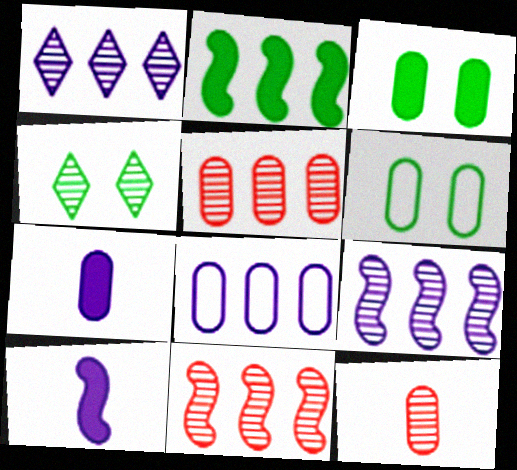[[3, 8, 12], 
[4, 9, 12], 
[5, 6, 7]]